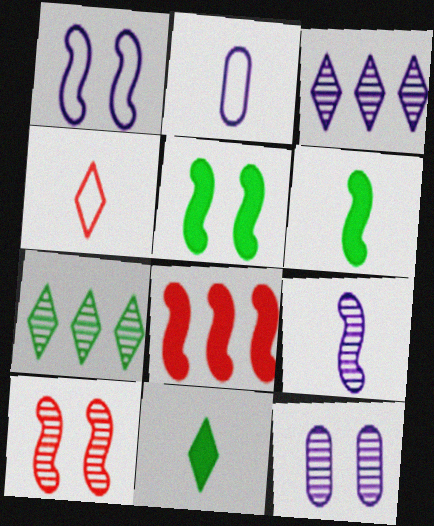[[1, 5, 10], 
[3, 9, 12]]